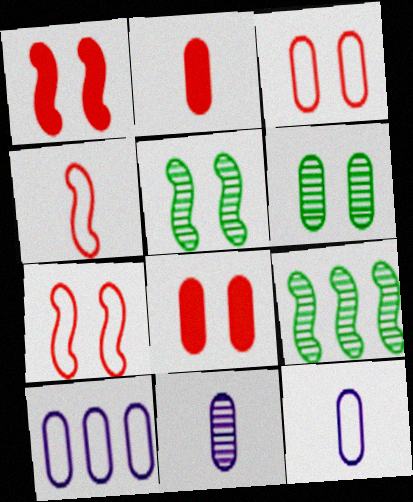[[2, 6, 10]]